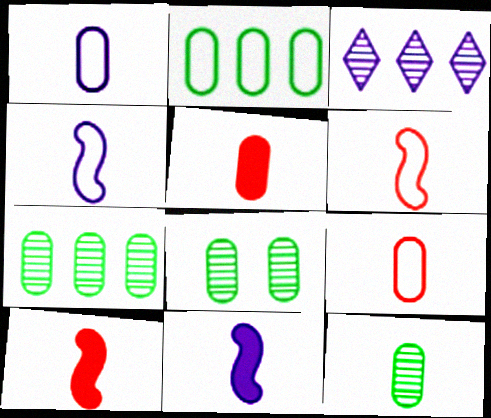[[1, 5, 12], 
[7, 8, 12]]